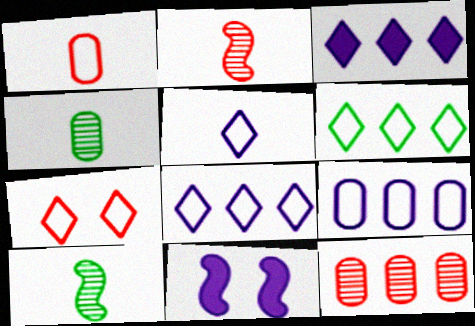[[5, 6, 7]]